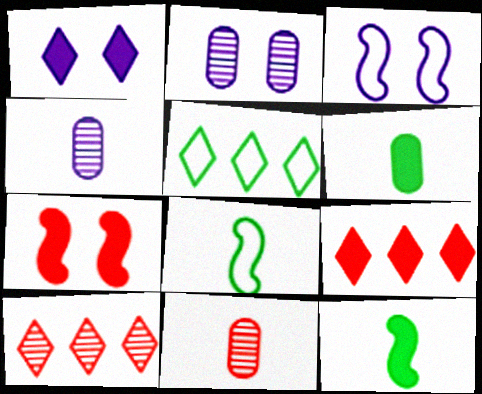[[1, 2, 3], 
[2, 8, 9], 
[3, 6, 10], 
[4, 5, 7]]